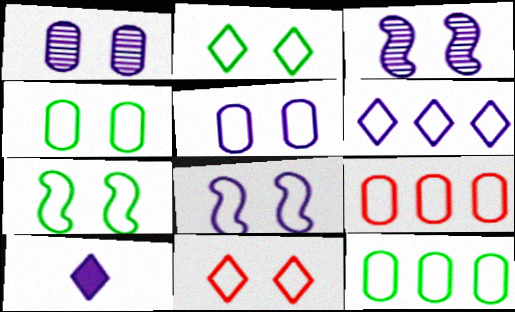[[2, 4, 7], 
[4, 8, 11], 
[5, 7, 11]]